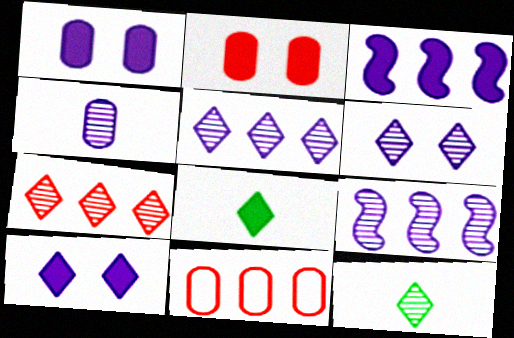[[2, 3, 8], 
[4, 6, 9], 
[6, 7, 12]]